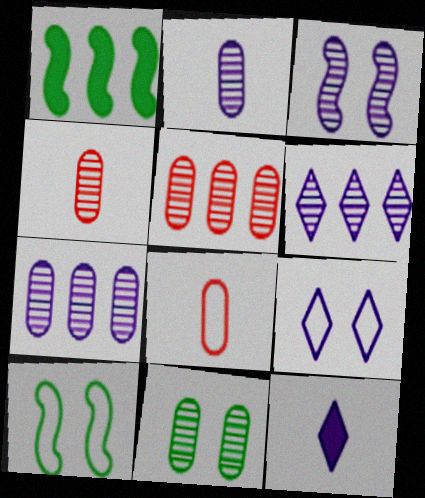[[1, 4, 9], 
[2, 3, 6], 
[2, 5, 11], 
[4, 7, 11], 
[5, 10, 12], 
[6, 9, 12]]